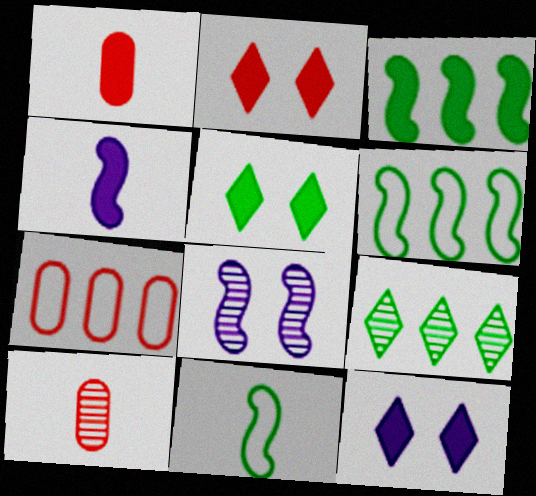[[1, 3, 12], 
[2, 5, 12], 
[6, 10, 12], 
[8, 9, 10]]